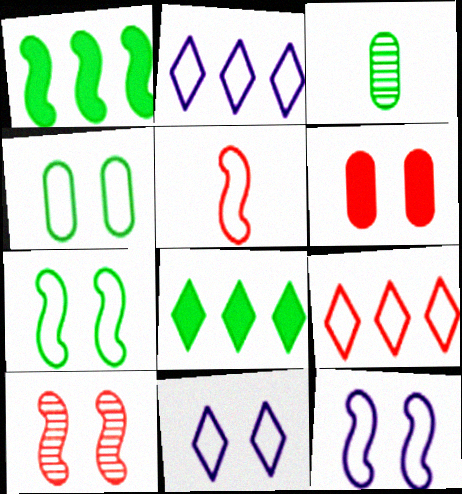[[2, 4, 5], 
[3, 7, 8]]